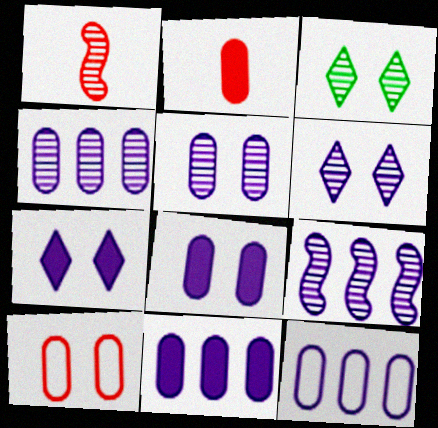[[1, 3, 4], 
[4, 11, 12]]